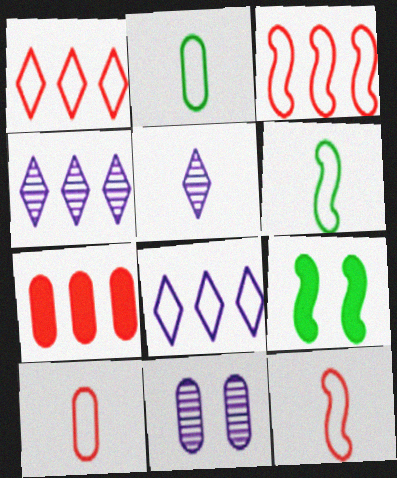[[2, 7, 11], 
[4, 9, 10]]